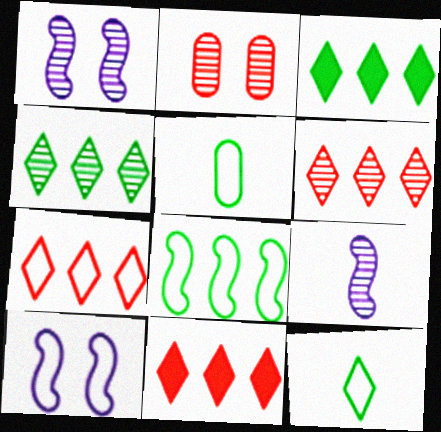[[1, 5, 11], 
[2, 4, 9], 
[5, 7, 10], 
[6, 7, 11]]